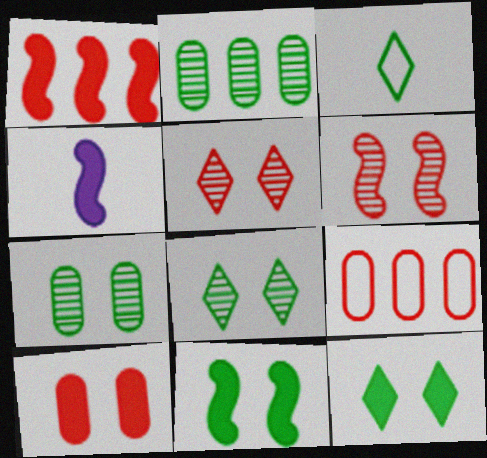[[1, 4, 11], 
[2, 3, 11], 
[4, 8, 9]]